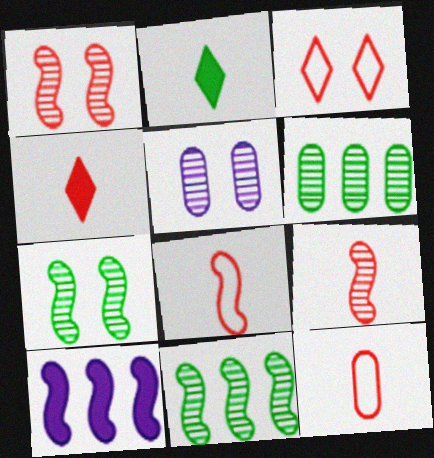[[4, 9, 12], 
[7, 8, 10]]